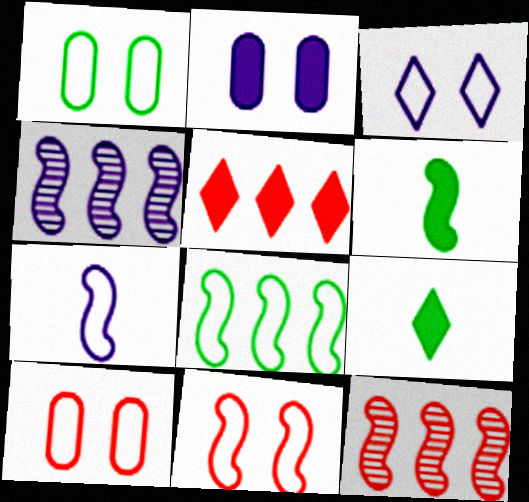[[1, 3, 11], 
[2, 5, 6], 
[4, 6, 11], 
[4, 9, 10], 
[7, 8, 11]]